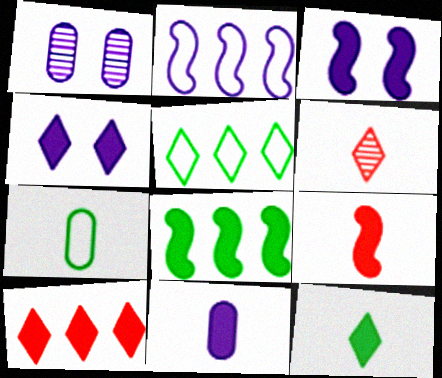[[1, 5, 9], 
[3, 8, 9], 
[4, 5, 6], 
[4, 10, 12], 
[9, 11, 12]]